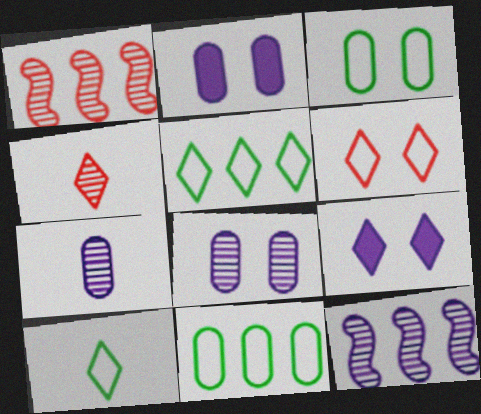[[1, 2, 10], 
[4, 5, 9]]